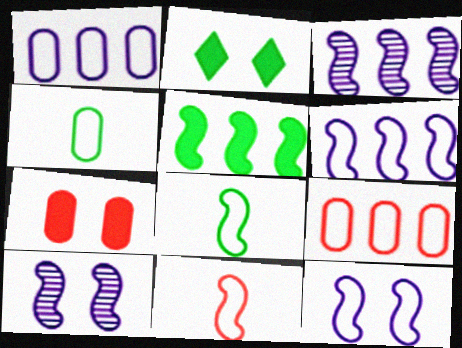[[5, 10, 11]]